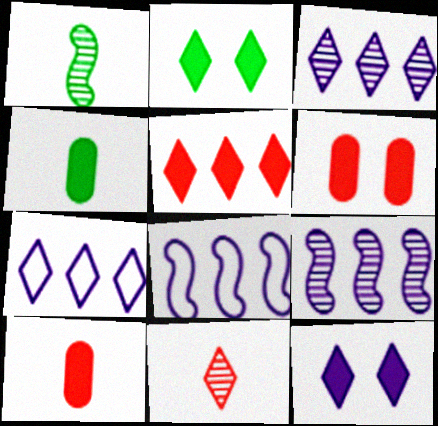[[1, 6, 7], 
[2, 7, 11]]